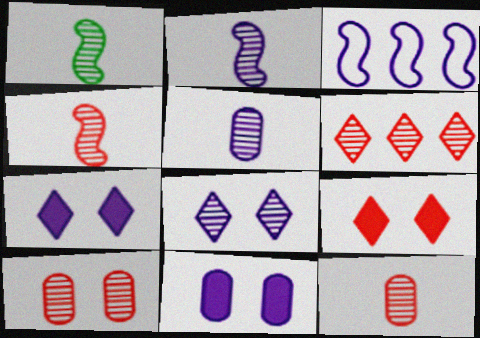[[1, 2, 4], 
[3, 5, 7], 
[4, 6, 10]]